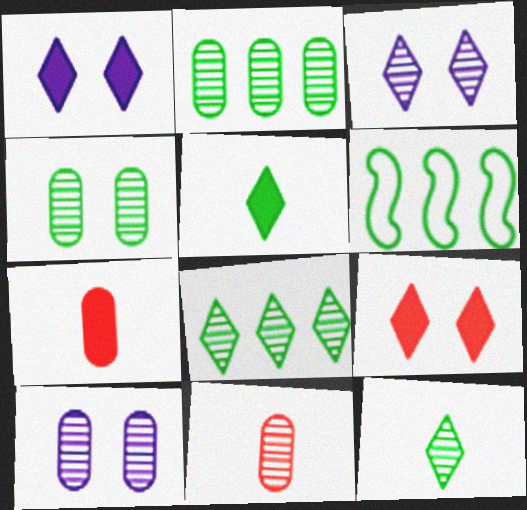[[1, 6, 11], 
[2, 10, 11], 
[3, 6, 7], 
[4, 5, 6]]